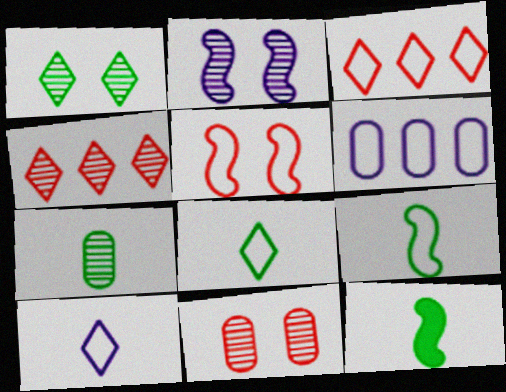[[1, 2, 11], 
[2, 4, 7], 
[5, 6, 8], 
[7, 8, 12]]